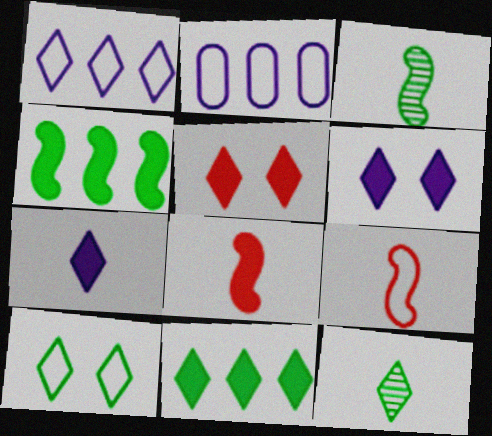[[1, 5, 12], 
[2, 3, 5], 
[2, 9, 10], 
[5, 7, 11], 
[10, 11, 12]]